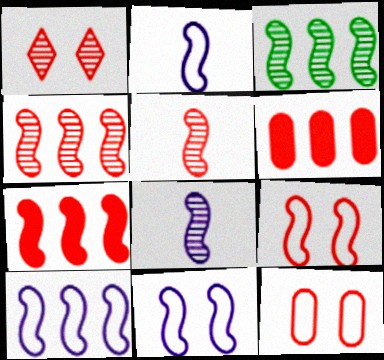[[2, 10, 11], 
[3, 7, 10], 
[5, 7, 9]]